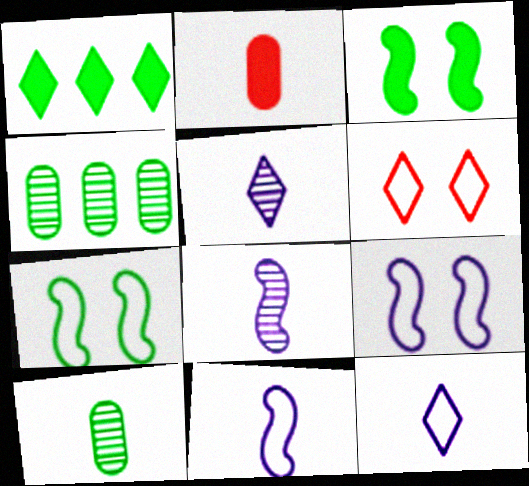[[1, 5, 6], 
[1, 7, 10]]